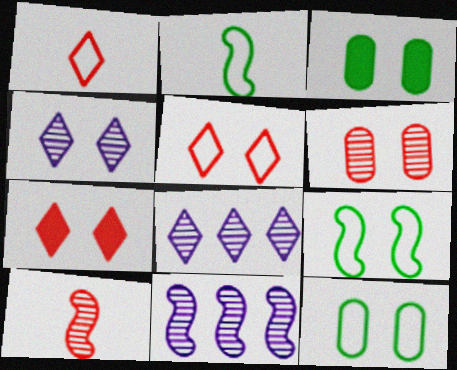[[1, 3, 11]]